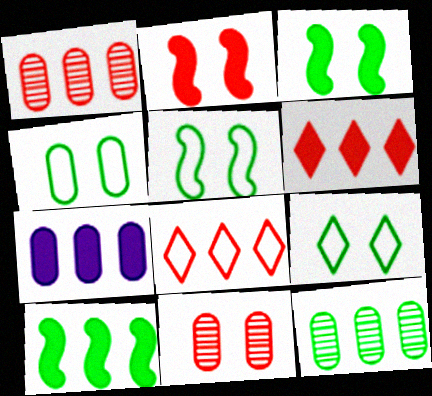[[4, 5, 9], 
[6, 7, 10]]